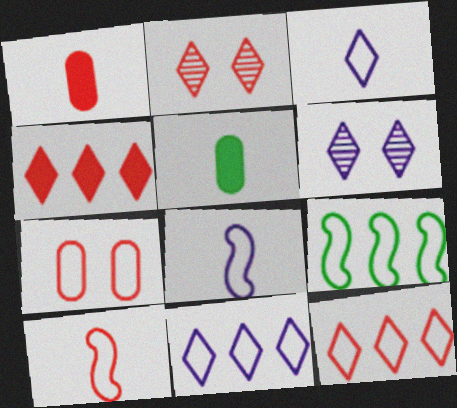[[1, 6, 9], 
[3, 7, 9], 
[7, 10, 12]]